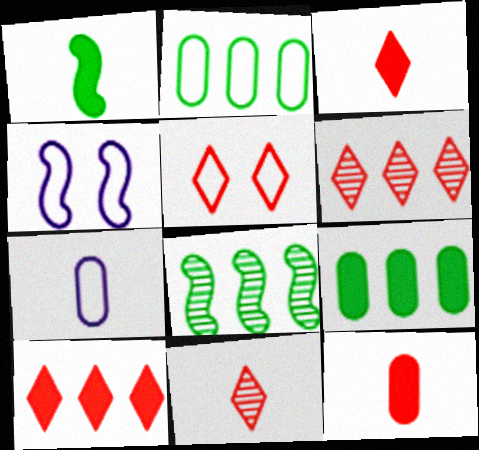[[1, 7, 11], 
[3, 5, 6], 
[4, 9, 11], 
[5, 10, 11]]